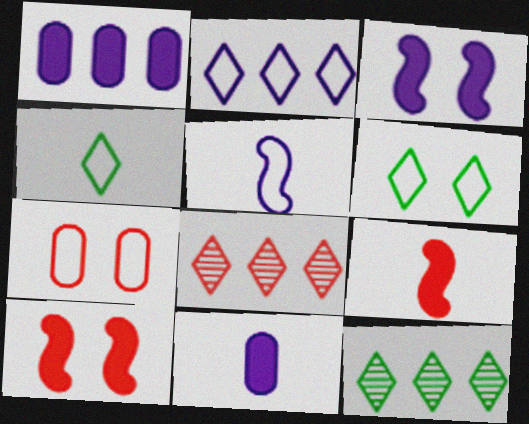[[7, 8, 9]]